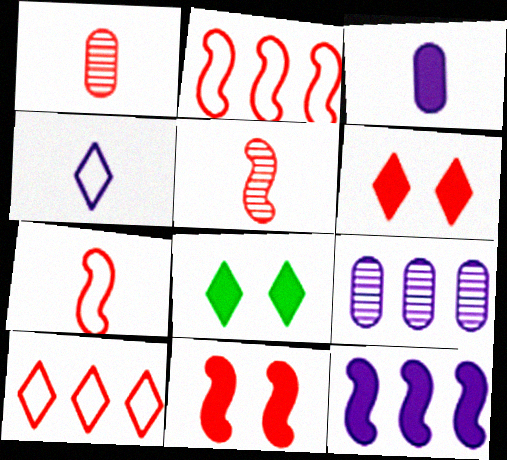[[1, 2, 6], 
[1, 10, 11], 
[2, 5, 11], 
[7, 8, 9]]